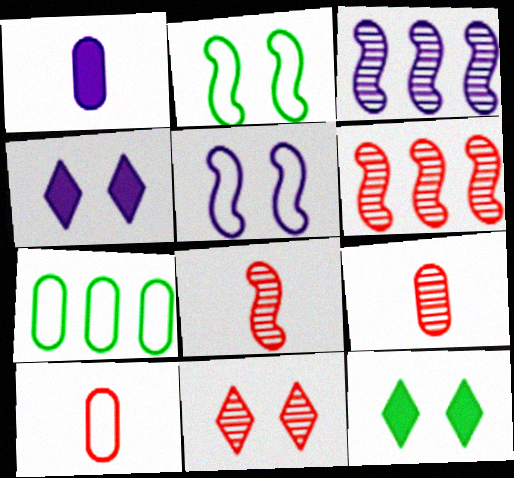[[3, 10, 12], 
[4, 7, 8], 
[6, 9, 11]]